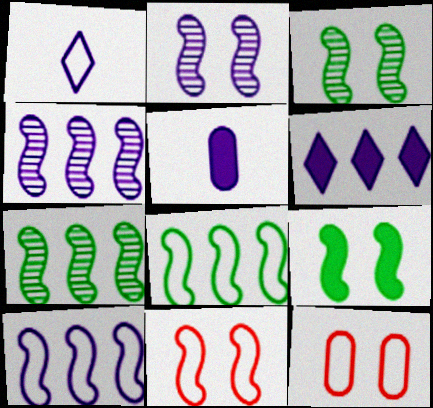[[1, 8, 12], 
[2, 9, 11]]